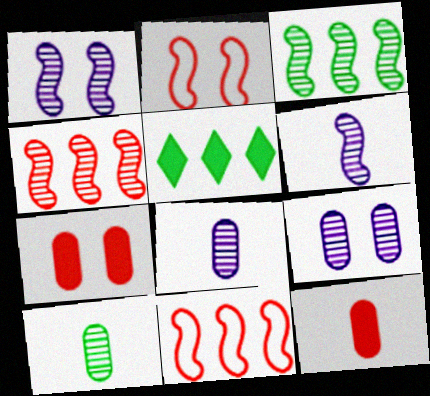[[2, 5, 8]]